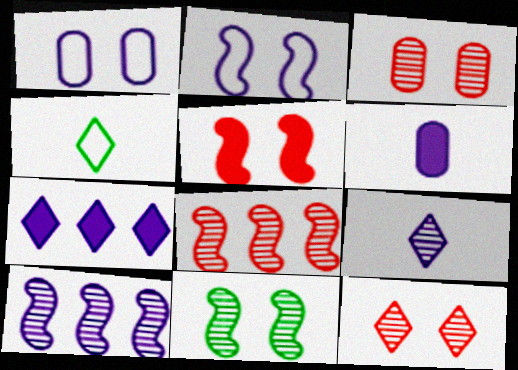[[2, 5, 11], 
[4, 7, 12]]